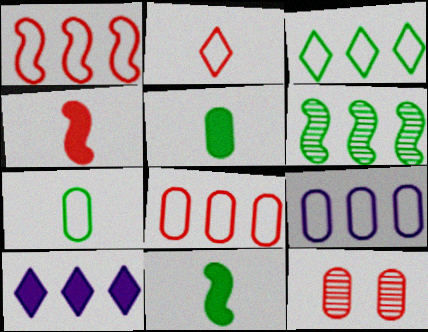[[1, 3, 9], 
[5, 9, 12], 
[6, 8, 10]]